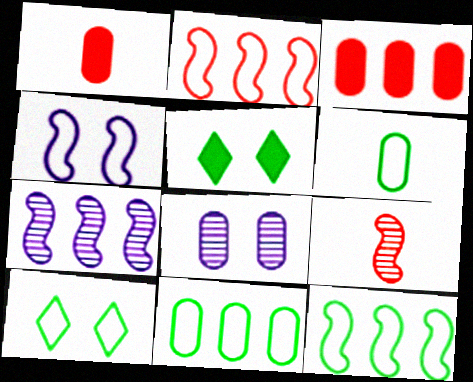[[1, 7, 10], 
[1, 8, 11], 
[3, 6, 8], 
[6, 10, 12]]